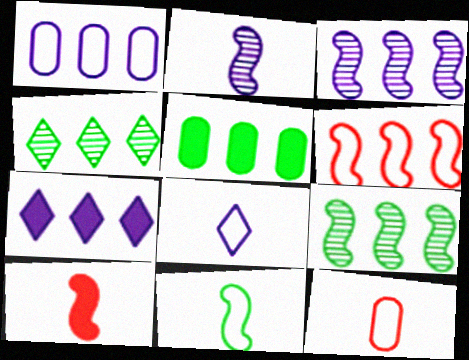[[1, 3, 7], 
[2, 10, 11], 
[8, 11, 12]]